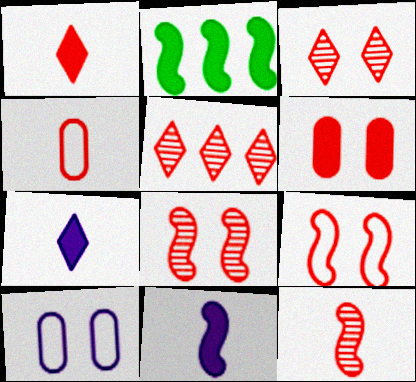[[1, 4, 12], 
[2, 6, 7], 
[3, 6, 9]]